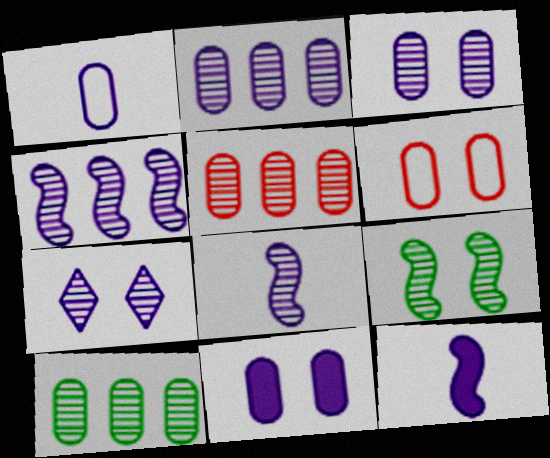[[1, 2, 11], 
[2, 5, 10], 
[2, 7, 8]]